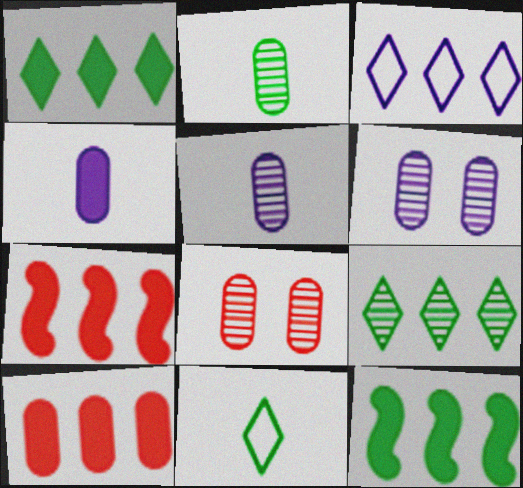[[6, 7, 11]]